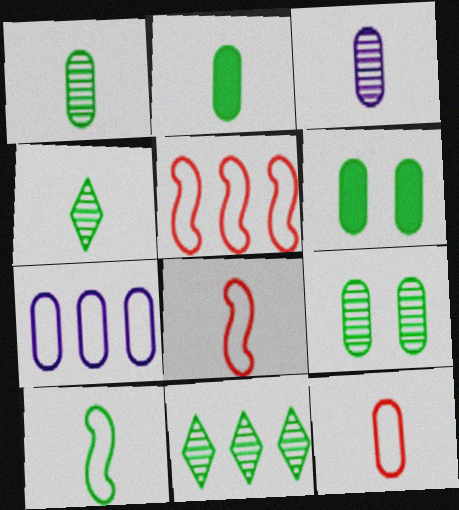[[2, 3, 12], 
[2, 4, 10], 
[6, 10, 11]]